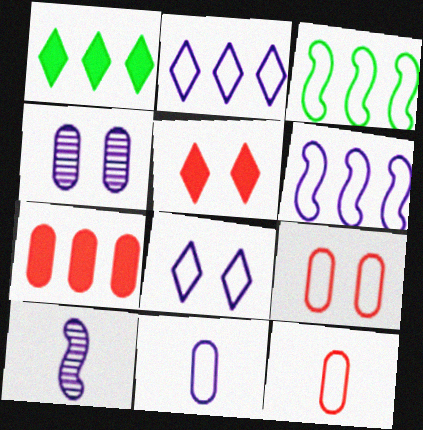[[1, 9, 10], 
[3, 8, 12], 
[6, 8, 11]]